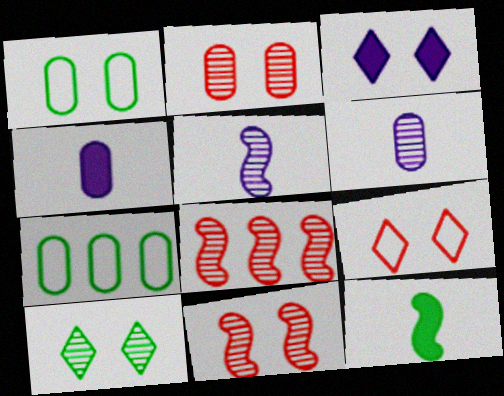[[1, 3, 11], 
[2, 4, 7], 
[3, 9, 10], 
[6, 8, 10], 
[7, 10, 12]]